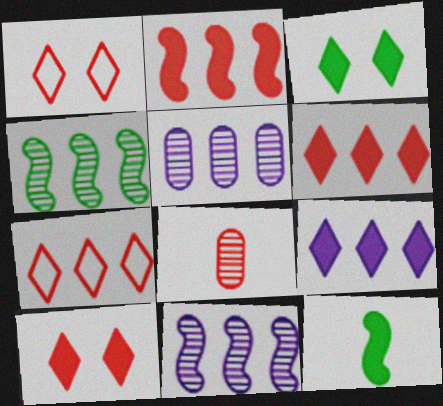[[1, 2, 8], 
[1, 5, 12]]